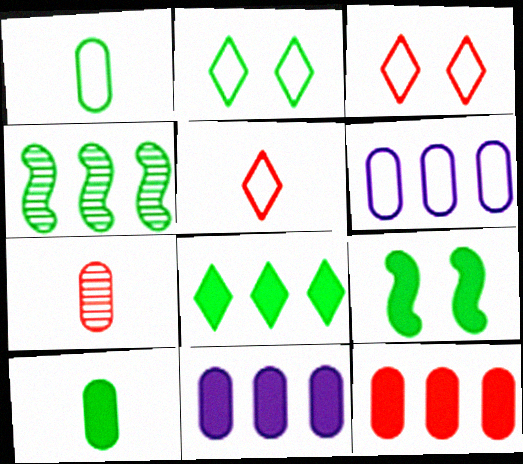[[2, 4, 10], 
[8, 9, 10]]